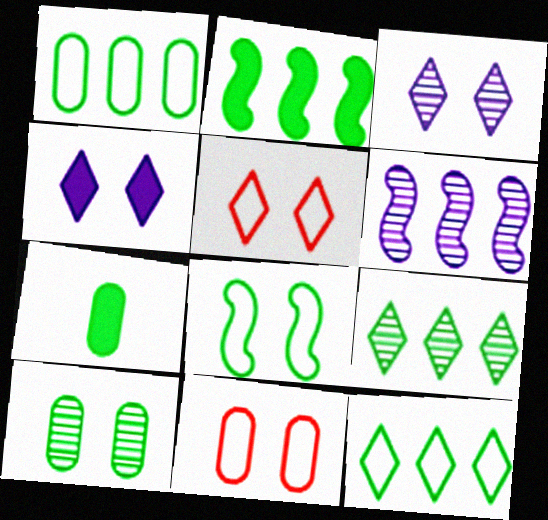[[1, 2, 9], 
[1, 7, 10], 
[5, 6, 7], 
[7, 8, 9]]